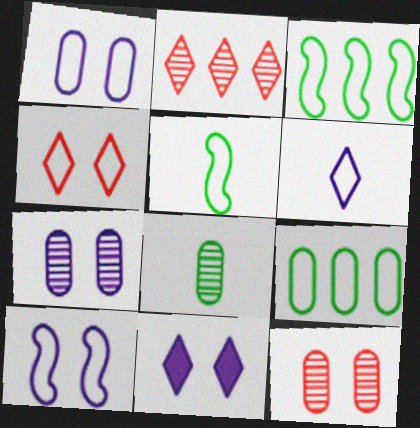[[7, 10, 11]]